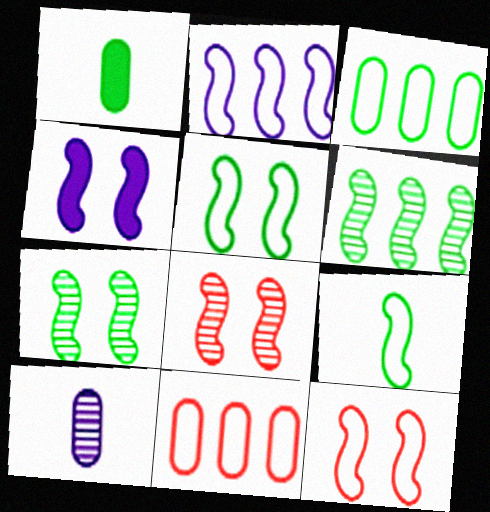[[2, 9, 12], 
[4, 5, 8], 
[4, 7, 12]]